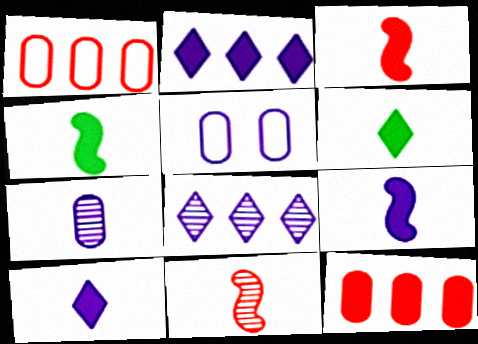[[3, 4, 9], 
[5, 8, 9]]